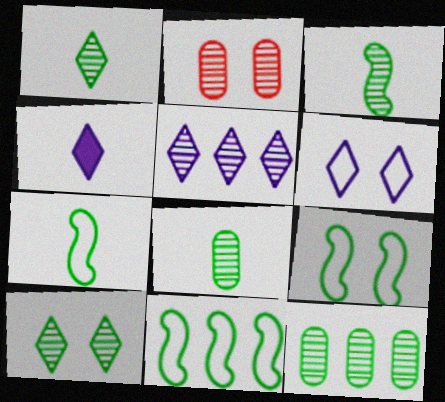[[1, 3, 8], 
[2, 3, 5], 
[2, 4, 11], 
[3, 10, 12], 
[4, 5, 6], 
[7, 9, 11]]